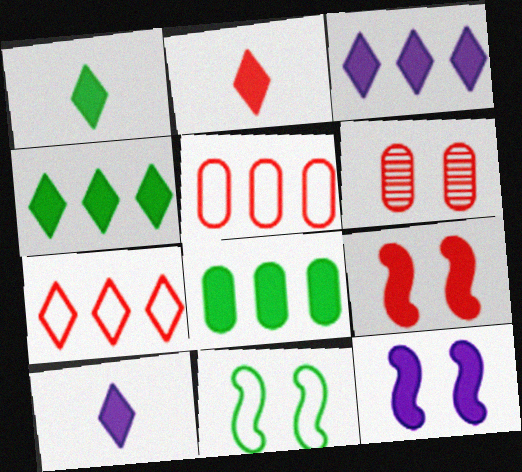[[1, 2, 10], 
[2, 8, 12], 
[8, 9, 10]]